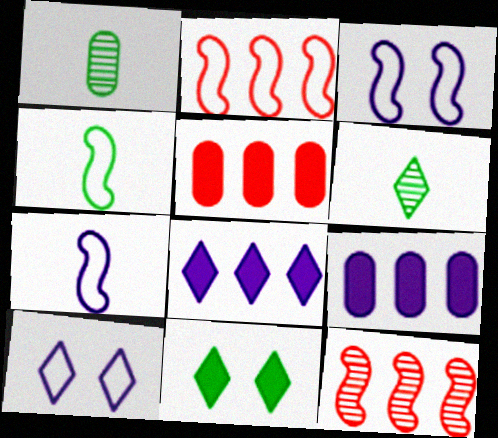[[2, 3, 4], 
[3, 5, 6]]